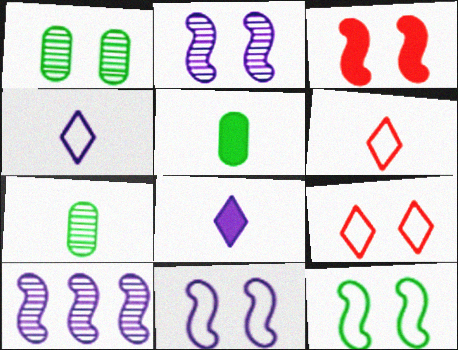[[2, 3, 12], 
[5, 9, 10]]